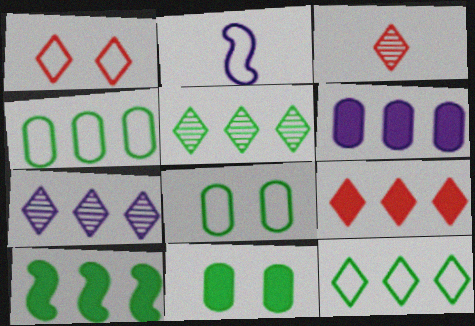[[1, 2, 4], 
[1, 3, 9], 
[4, 5, 10], 
[6, 9, 10], 
[7, 9, 12]]